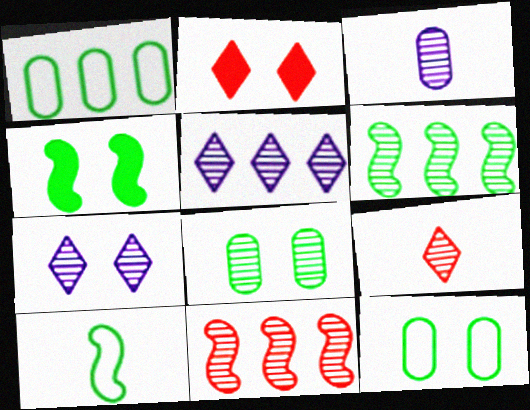[[4, 6, 10]]